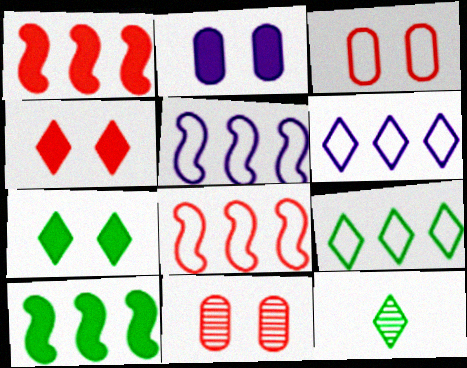[[2, 8, 12], 
[4, 6, 12], 
[7, 9, 12]]